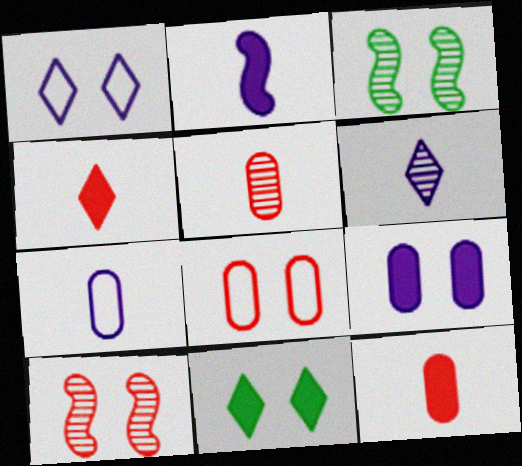[[2, 6, 7]]